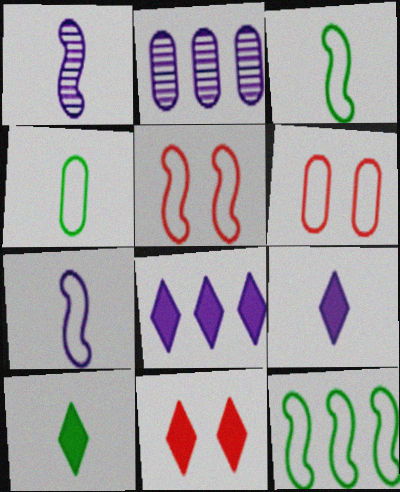[[2, 3, 11], 
[2, 5, 10], 
[5, 7, 12], 
[8, 10, 11]]